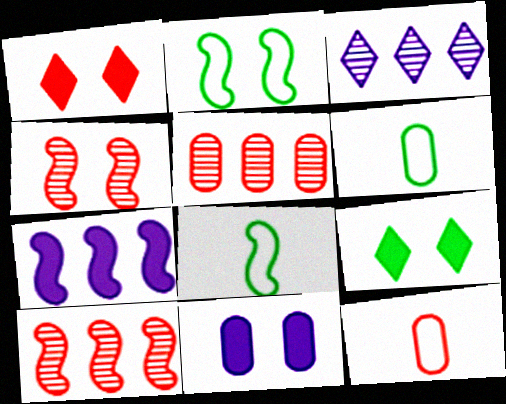[[1, 10, 12], 
[4, 7, 8], 
[5, 6, 11]]